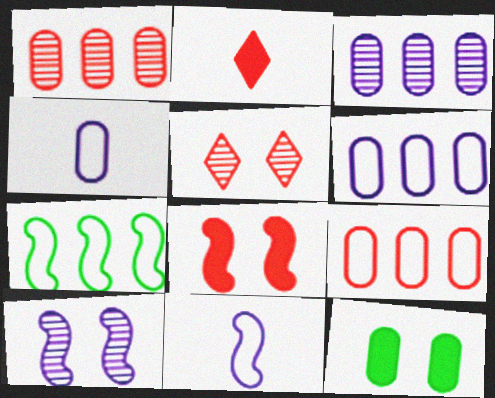[[1, 4, 12]]